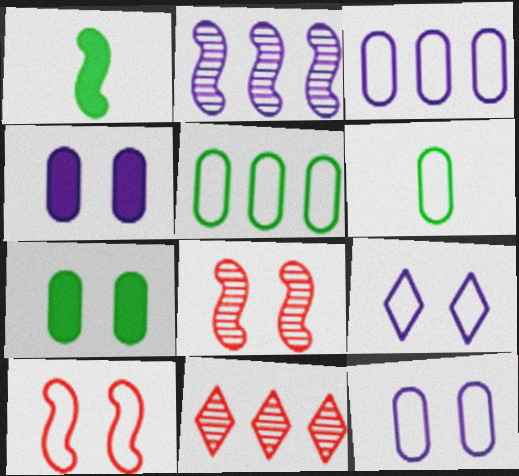[[1, 2, 10], 
[1, 11, 12], 
[7, 8, 9]]